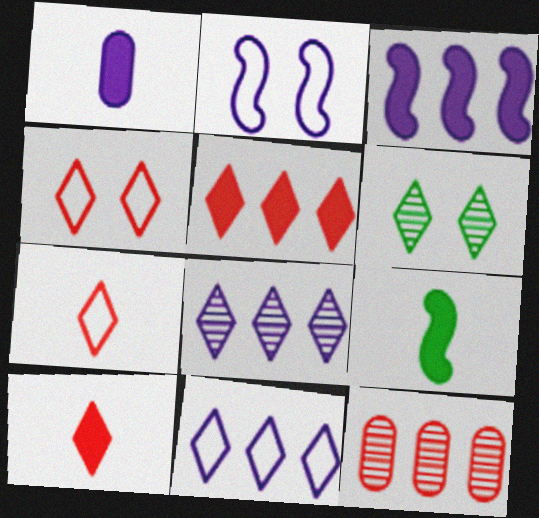[[1, 2, 8], 
[1, 9, 10], 
[6, 10, 11]]